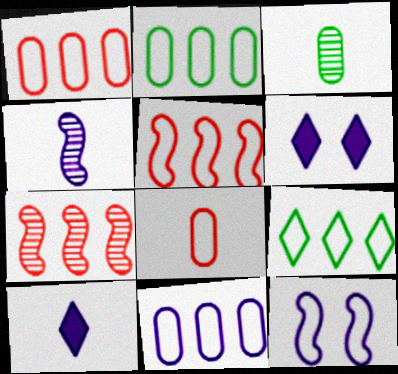[[1, 2, 11], 
[3, 5, 6], 
[4, 6, 11], 
[5, 9, 11], 
[8, 9, 12]]